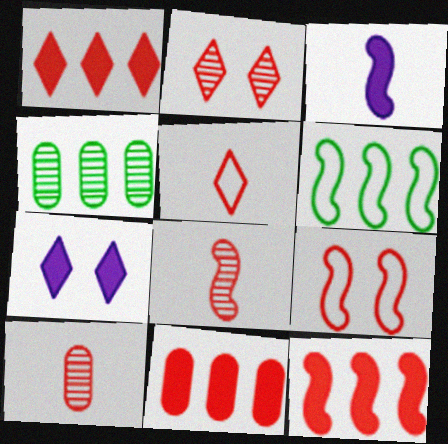[[1, 2, 5], 
[1, 9, 10], 
[1, 11, 12], 
[6, 7, 10], 
[8, 9, 12]]